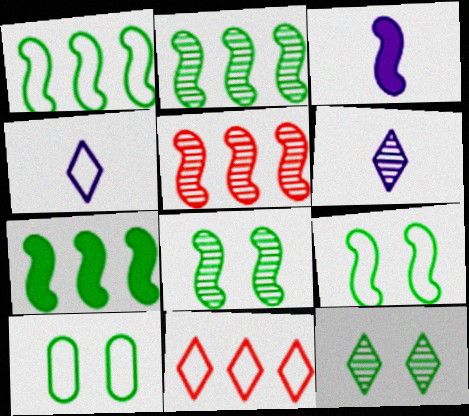[[1, 2, 7], 
[3, 5, 9]]